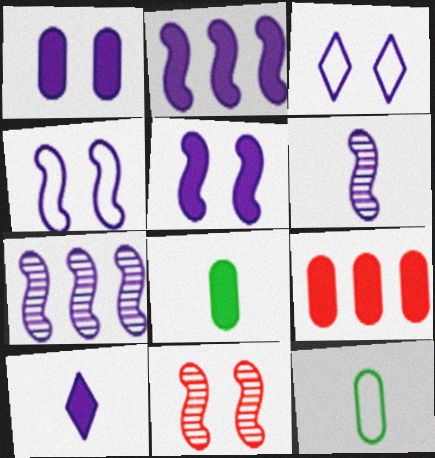[[1, 2, 10], 
[1, 8, 9], 
[2, 4, 6]]